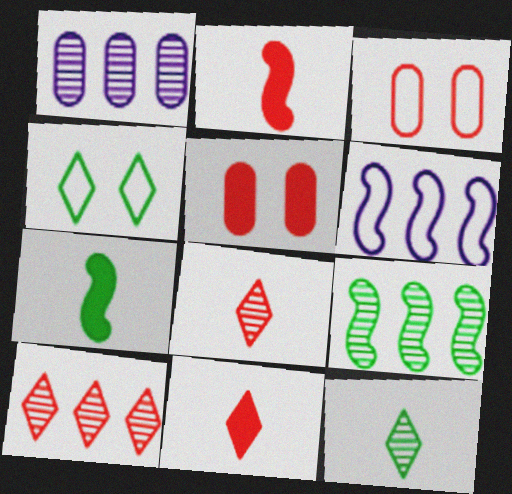[[1, 2, 4], 
[1, 9, 10], 
[2, 3, 10], 
[5, 6, 12]]